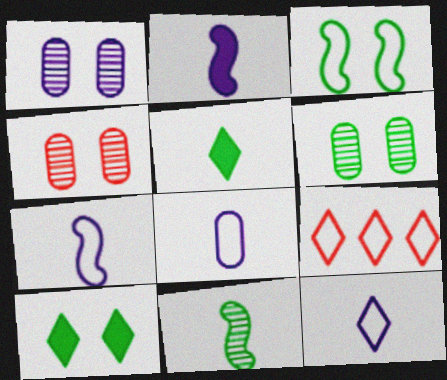[[1, 4, 6], 
[2, 6, 9], 
[3, 6, 10], 
[3, 8, 9], 
[7, 8, 12]]